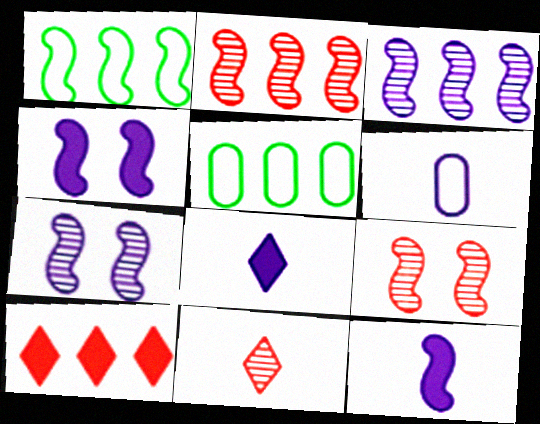[[1, 9, 12], 
[3, 5, 10], 
[4, 5, 11], 
[5, 8, 9]]